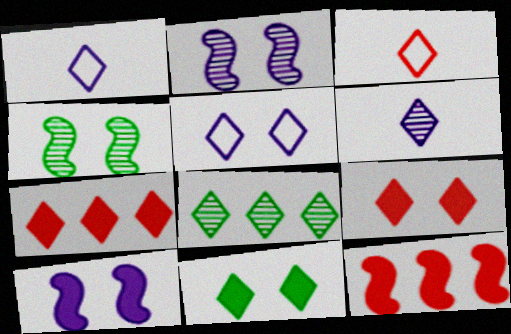[[1, 8, 9]]